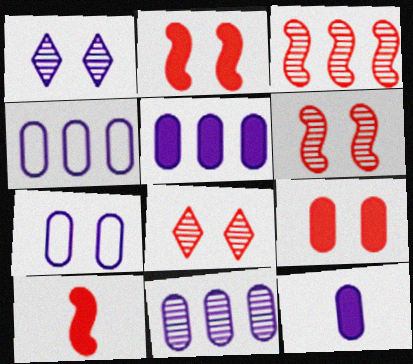[[4, 5, 11], 
[7, 11, 12]]